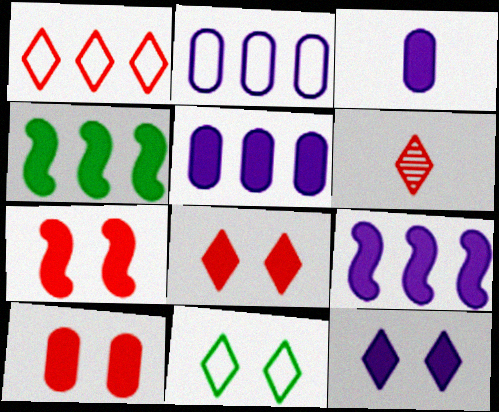[[1, 6, 8], 
[3, 4, 8], 
[3, 9, 12], 
[7, 8, 10]]